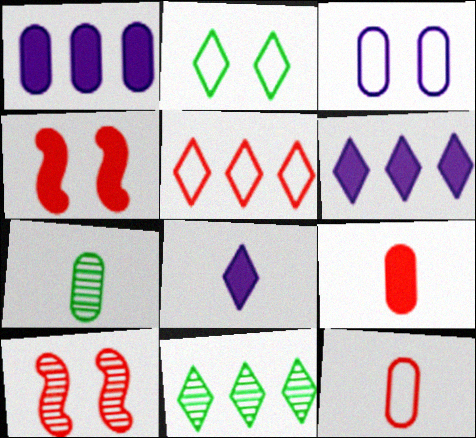[[5, 6, 11], 
[5, 9, 10]]